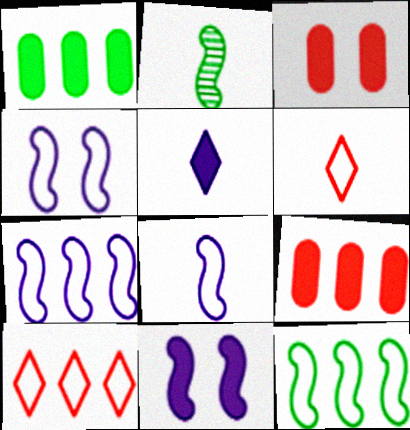[[4, 7, 8]]